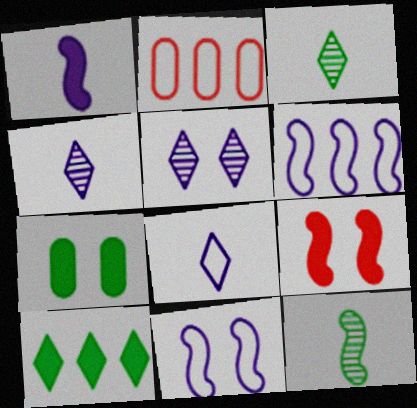[[6, 9, 12]]